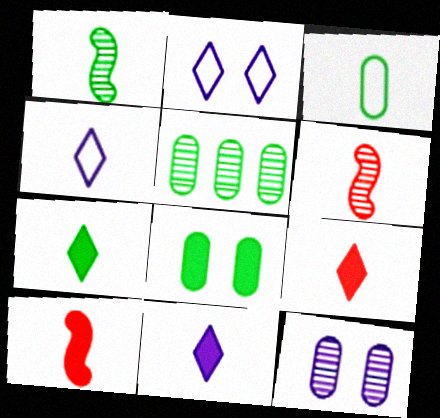[[1, 3, 7], 
[2, 5, 10], 
[3, 5, 8], 
[3, 6, 11], 
[7, 9, 11]]